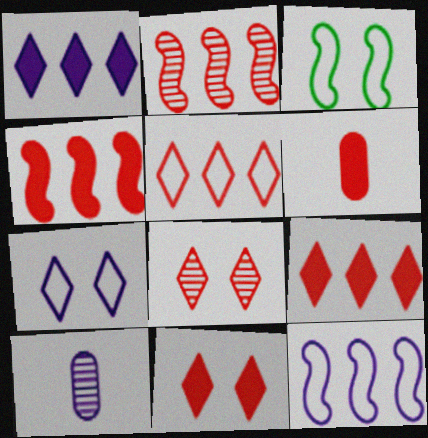[[3, 9, 10], 
[4, 6, 11]]